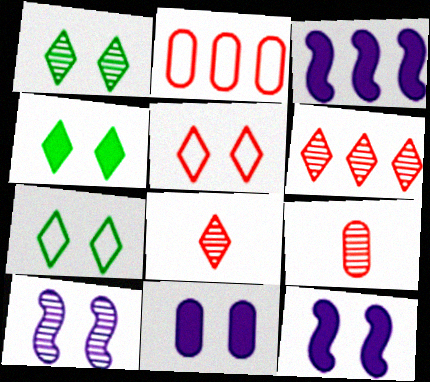[[1, 4, 7], 
[3, 7, 9]]